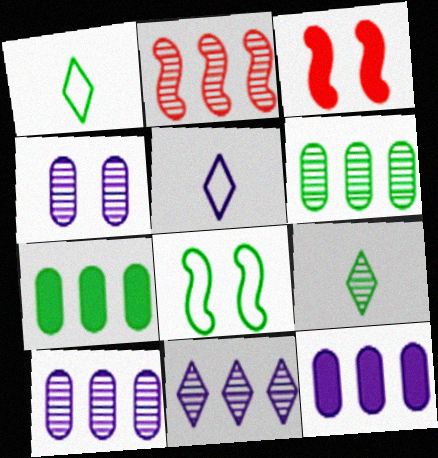[[1, 3, 10], 
[2, 4, 9], 
[2, 6, 11], 
[3, 5, 6], 
[7, 8, 9]]